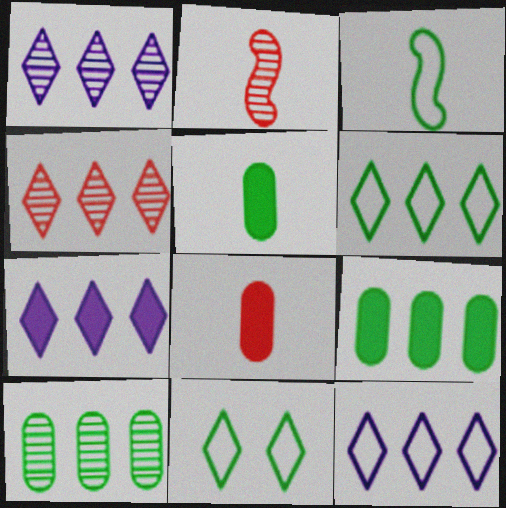[[1, 7, 12], 
[4, 6, 7]]